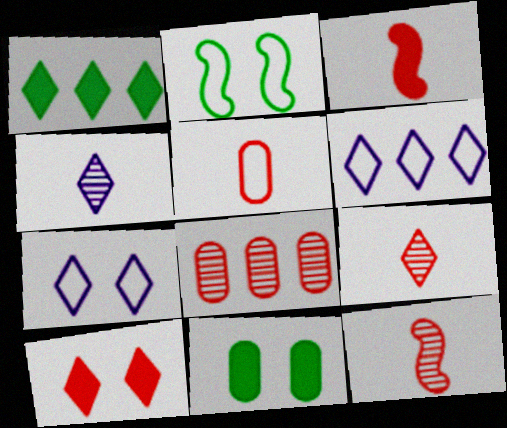[[1, 7, 9], 
[2, 5, 6], 
[3, 5, 9], 
[6, 11, 12]]